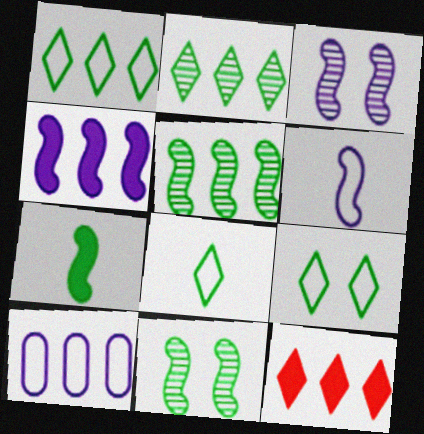[[1, 8, 9], 
[3, 4, 6], 
[5, 10, 12]]